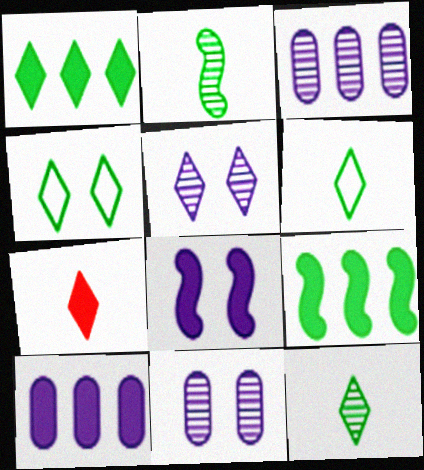[[1, 4, 12]]